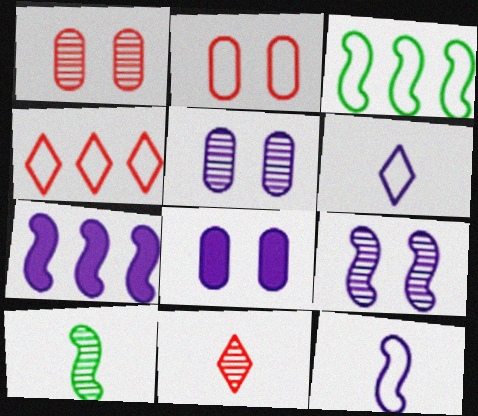[[2, 3, 6], 
[3, 8, 11], 
[4, 8, 10], 
[5, 6, 7], 
[7, 9, 12]]